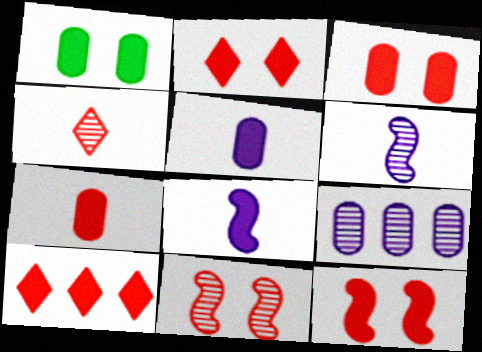[[1, 8, 10], 
[2, 3, 12], 
[7, 10, 12]]